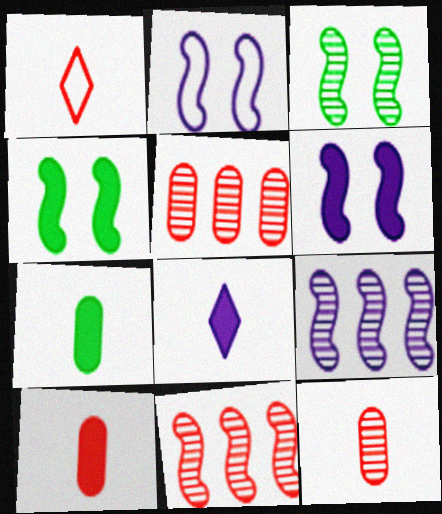[]